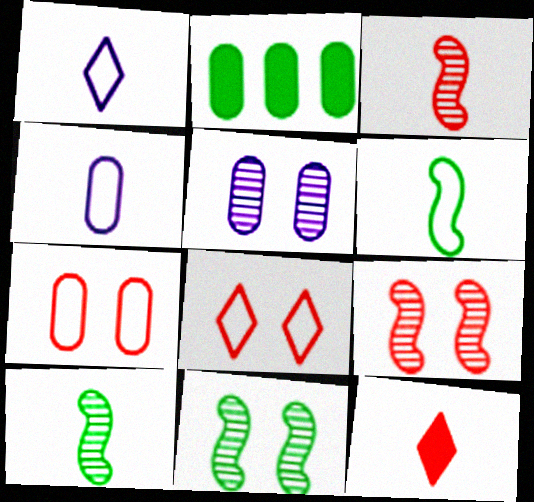[[1, 2, 9], 
[4, 10, 12]]